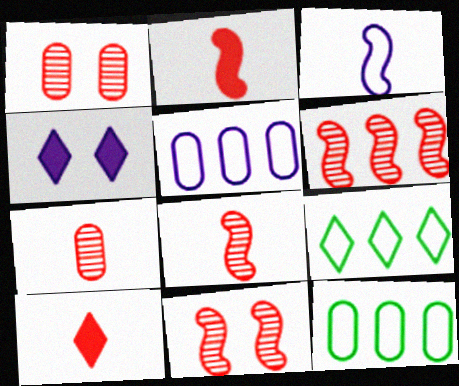[[4, 8, 12], 
[6, 8, 11]]